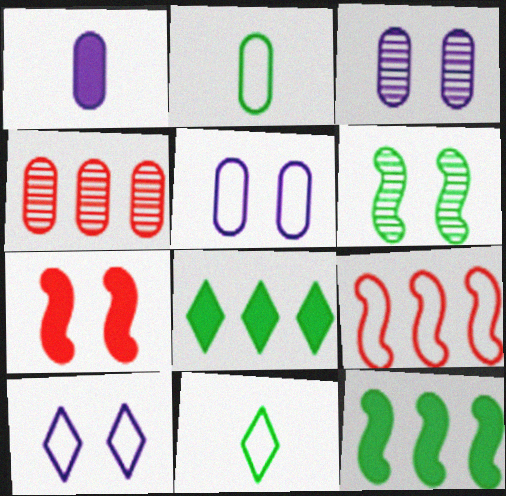[[1, 7, 8], 
[2, 6, 8], 
[2, 9, 10], 
[5, 9, 11]]